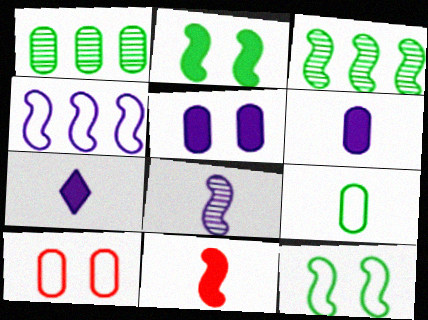[[1, 6, 10], 
[3, 7, 10]]